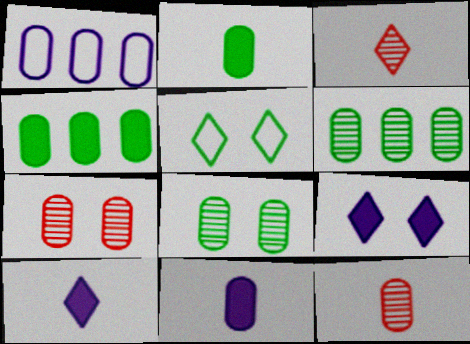[[1, 2, 7]]